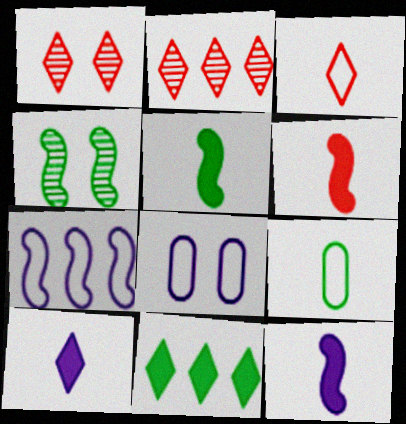[[2, 5, 8], 
[4, 6, 7], 
[4, 9, 11], 
[5, 6, 12]]